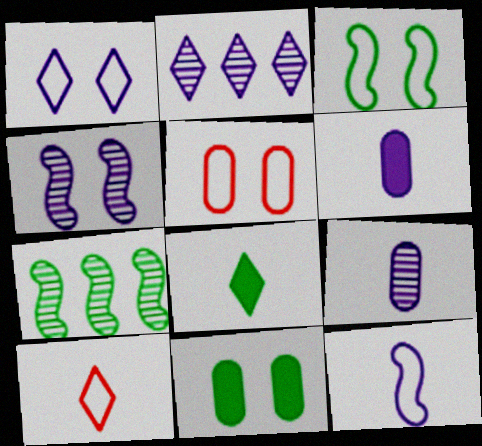[[1, 3, 5], 
[2, 4, 9]]